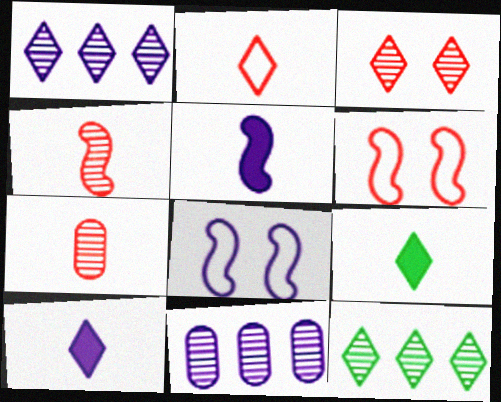[[6, 9, 11], 
[8, 10, 11]]